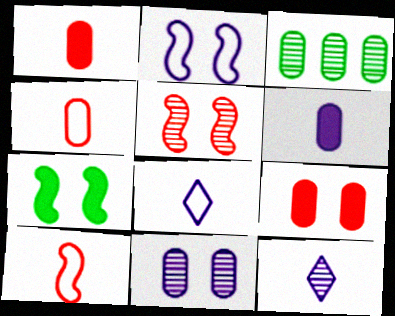[[2, 5, 7], 
[3, 5, 12]]